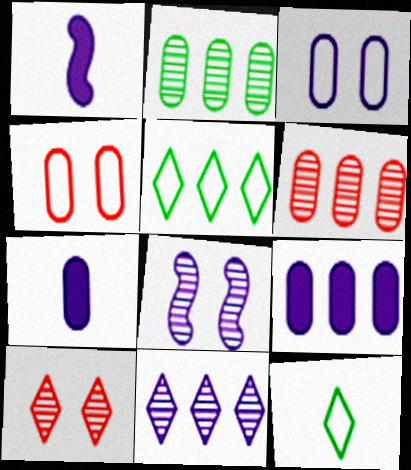[[1, 3, 11], 
[2, 4, 7]]